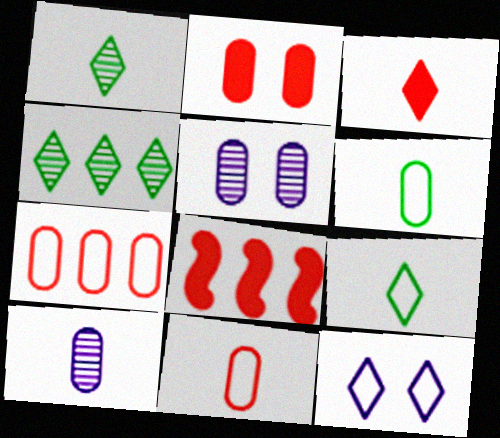[[2, 3, 8], 
[3, 4, 12], 
[5, 8, 9]]